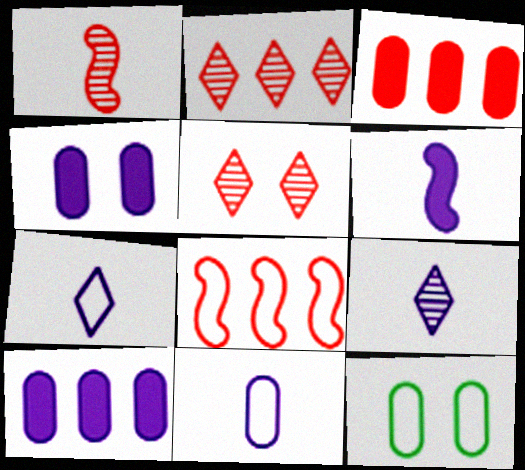[[2, 3, 8], 
[2, 6, 12], 
[6, 9, 11], 
[7, 8, 12]]